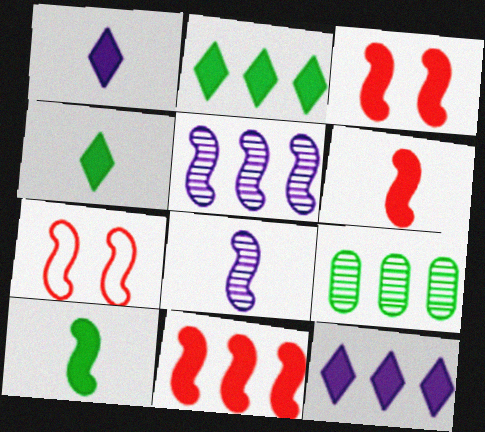[[1, 7, 9], 
[3, 6, 11], 
[5, 7, 10]]